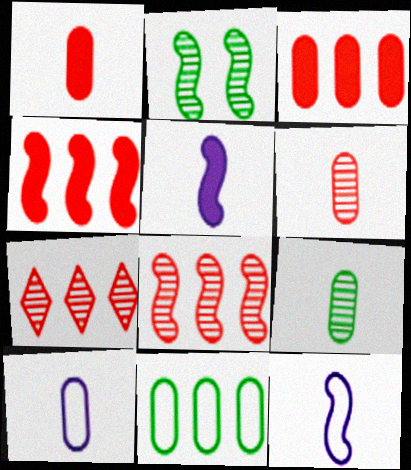[[1, 9, 10], 
[2, 4, 12]]